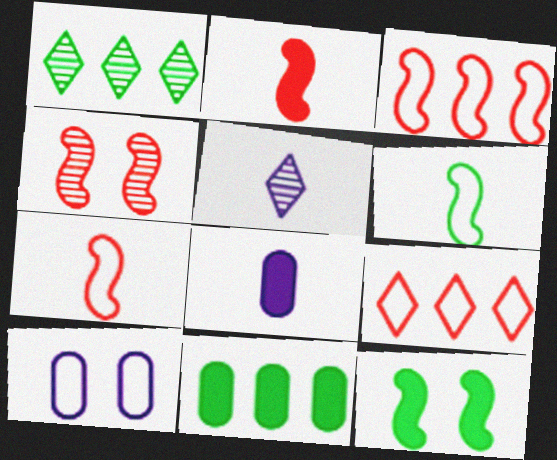[[1, 2, 10], 
[2, 3, 4], 
[6, 9, 10]]